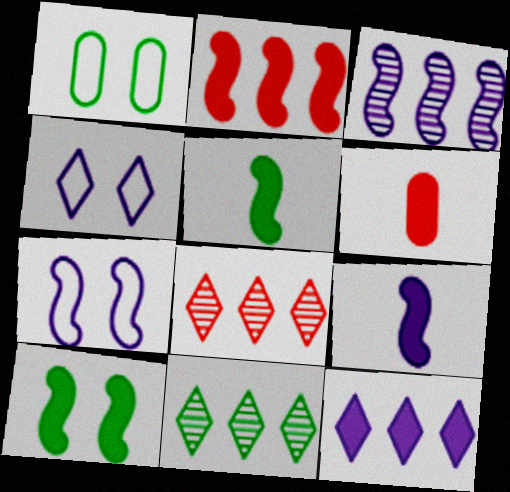[[1, 5, 11], 
[1, 8, 9], 
[2, 9, 10], 
[3, 7, 9], 
[6, 7, 11], 
[6, 10, 12]]